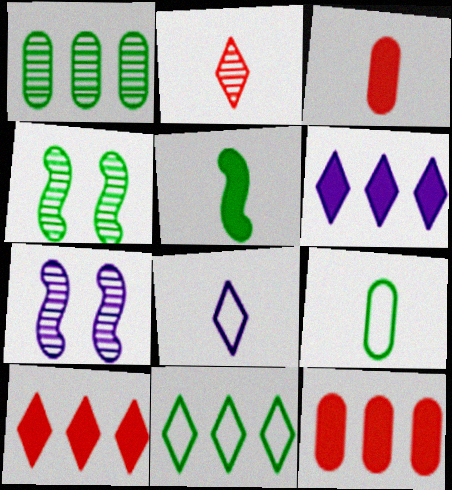[[1, 2, 7], 
[3, 7, 11], 
[4, 8, 12], 
[7, 9, 10]]